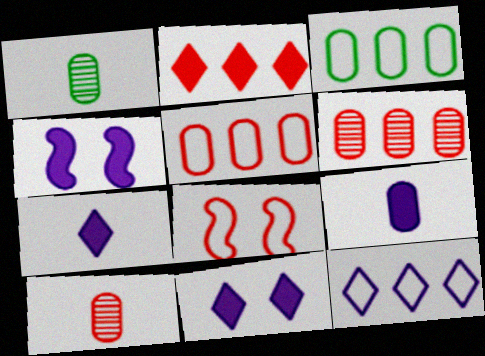[[2, 8, 10]]